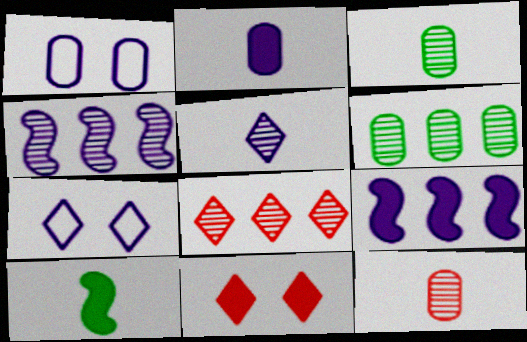[[1, 5, 9], 
[1, 8, 10], 
[2, 4, 7], 
[4, 6, 8]]